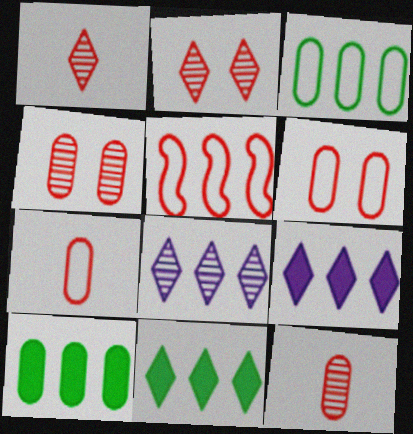[[5, 8, 10]]